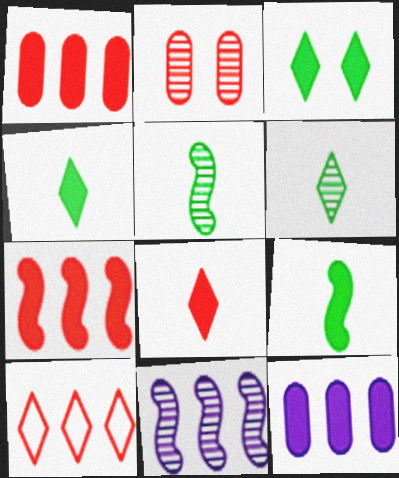[[2, 6, 11]]